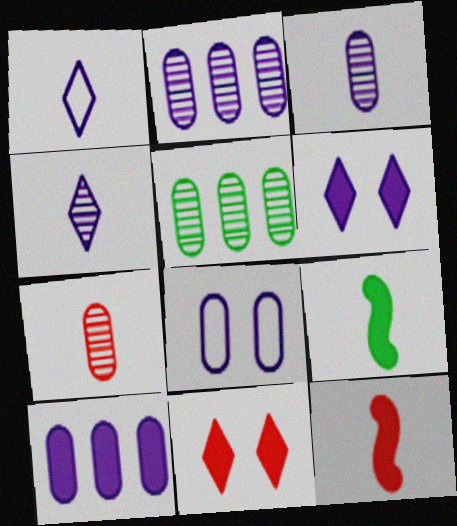[[1, 7, 9], 
[3, 8, 10], 
[9, 10, 11]]